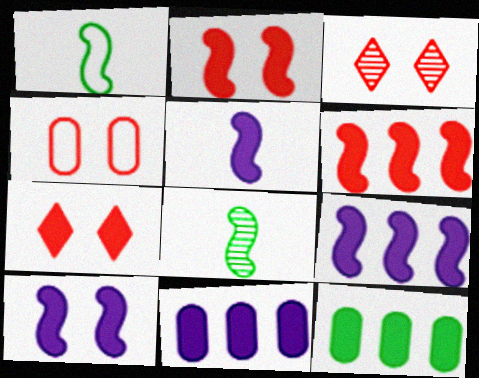[[1, 3, 11], 
[2, 3, 4], 
[5, 7, 12], 
[5, 9, 10]]